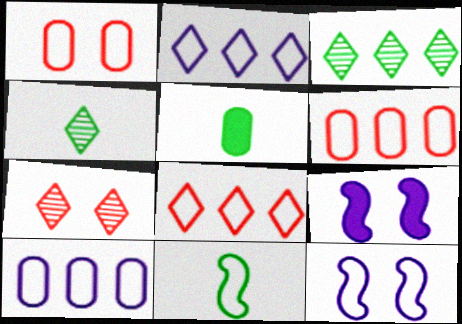[[1, 2, 11], 
[4, 5, 11], 
[4, 6, 9]]